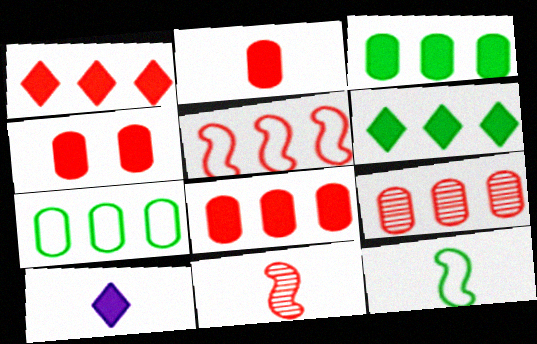[[1, 5, 9], 
[2, 4, 8]]